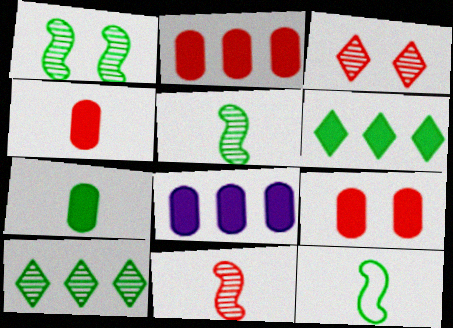[[2, 4, 9], 
[3, 8, 12], 
[7, 8, 9]]